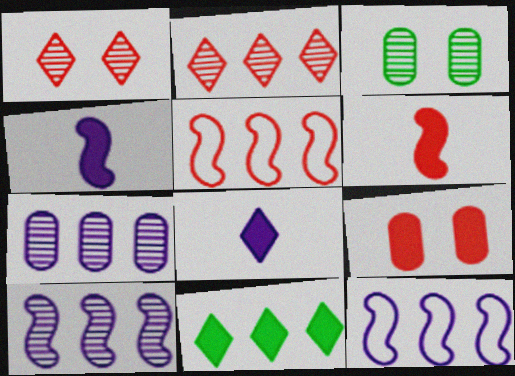[[3, 5, 8], 
[4, 9, 11], 
[5, 7, 11]]